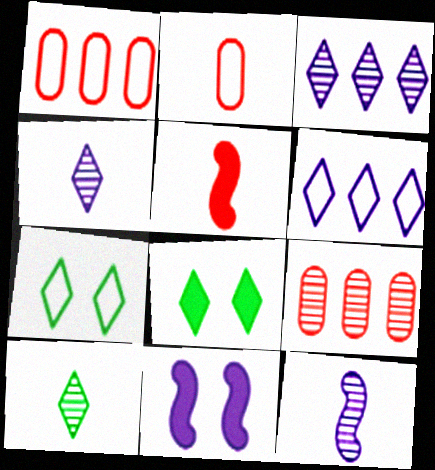[[1, 8, 12], 
[1, 10, 11]]